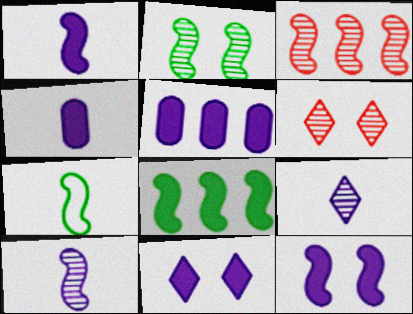[[1, 5, 11], 
[2, 3, 10], 
[2, 7, 8], 
[3, 7, 12], 
[5, 6, 7]]